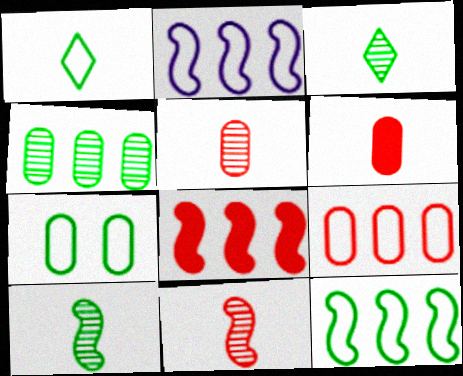[[1, 7, 12]]